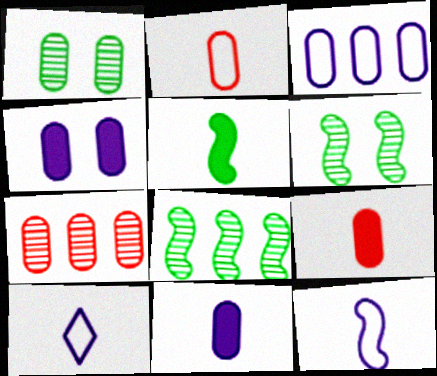[[1, 3, 9]]